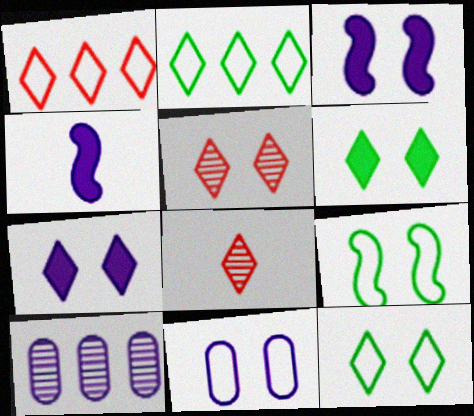[[2, 7, 8], 
[5, 7, 12]]